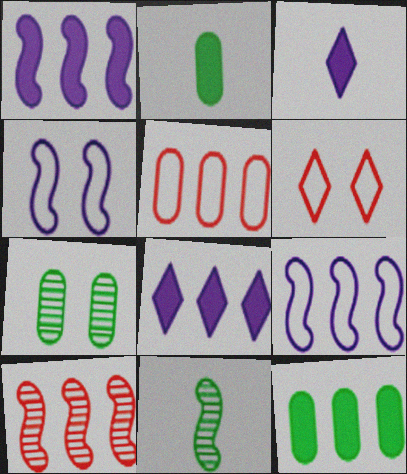[]